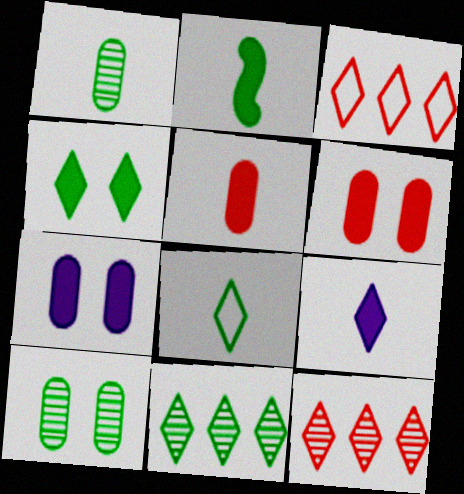[[1, 2, 8], 
[2, 5, 9], 
[4, 8, 11]]